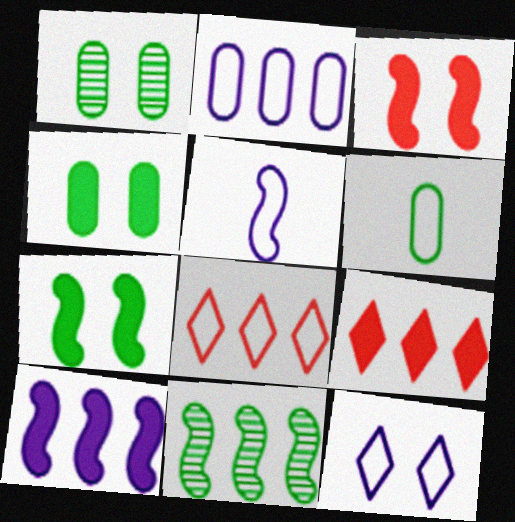[[1, 3, 12], 
[1, 5, 9], 
[2, 5, 12], 
[2, 9, 11], 
[3, 5, 11]]